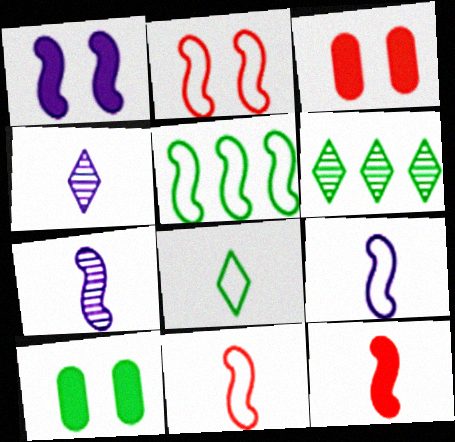[[2, 5, 9], 
[3, 4, 5], 
[3, 6, 9]]